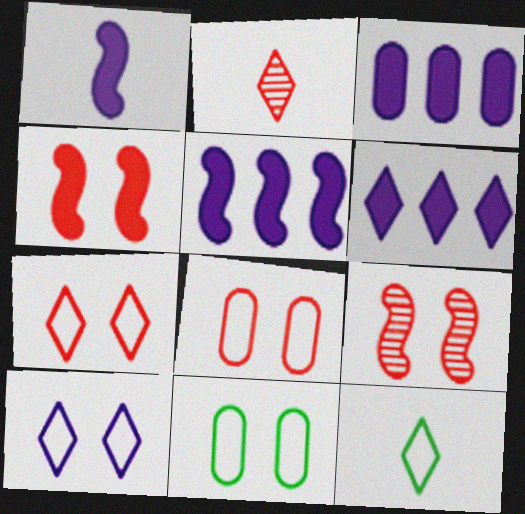[[2, 5, 11], 
[3, 5, 6], 
[3, 9, 12]]